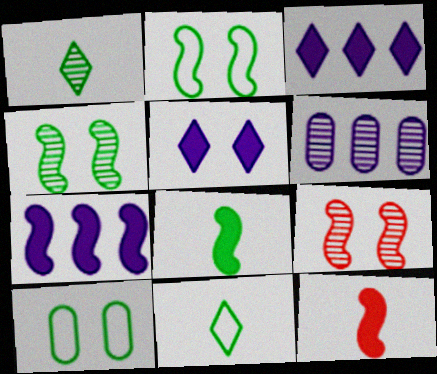[[1, 6, 9], 
[5, 9, 10]]